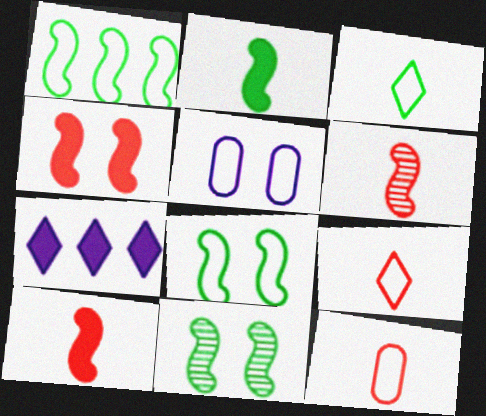[[1, 2, 11], 
[1, 5, 9], 
[7, 11, 12]]